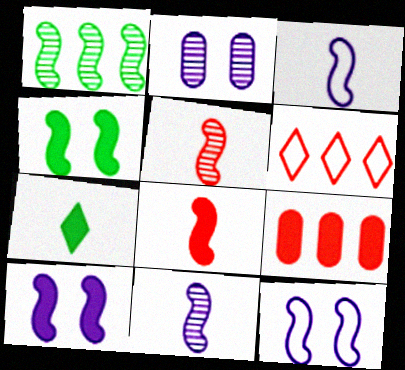[[1, 8, 12], 
[7, 9, 10]]